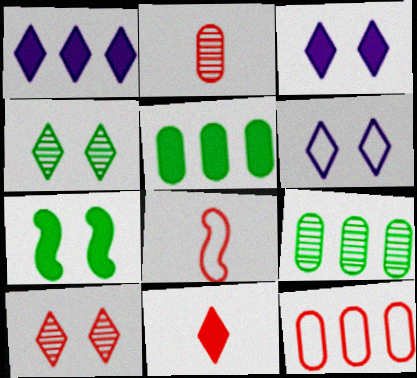[[2, 8, 11], 
[3, 8, 9]]